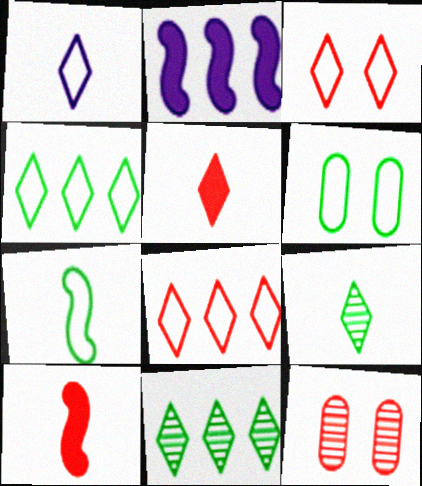[[1, 3, 4], 
[1, 5, 9], 
[4, 6, 7], 
[8, 10, 12]]